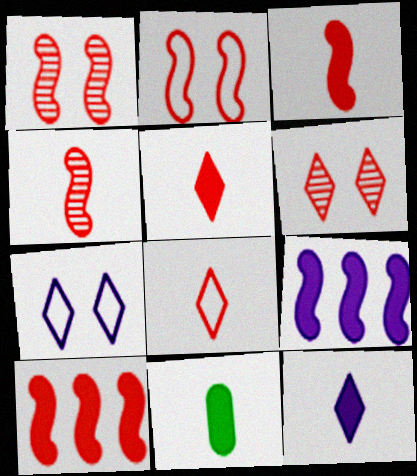[[2, 4, 10], 
[3, 11, 12]]